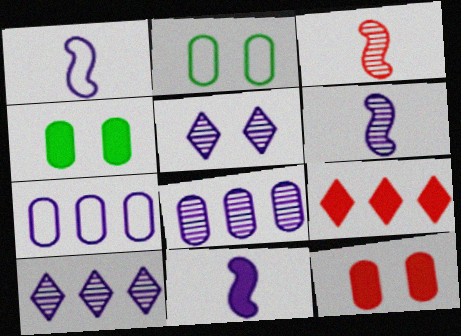[[1, 6, 11], 
[2, 6, 9], 
[4, 9, 11], 
[5, 6, 8], 
[5, 7, 11]]